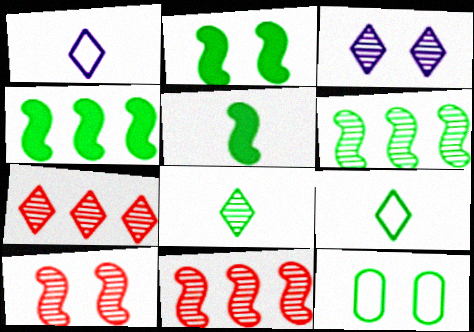[[2, 4, 5], 
[3, 7, 8], 
[4, 8, 12]]